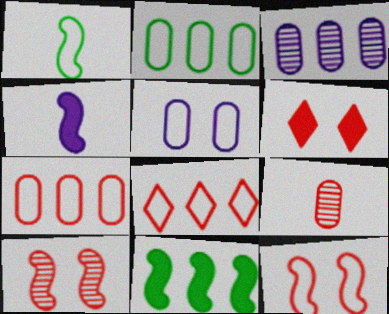[[1, 3, 6], 
[1, 5, 8], 
[3, 8, 11]]